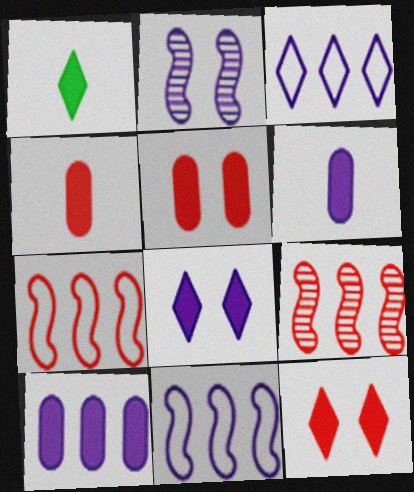[[2, 3, 6]]